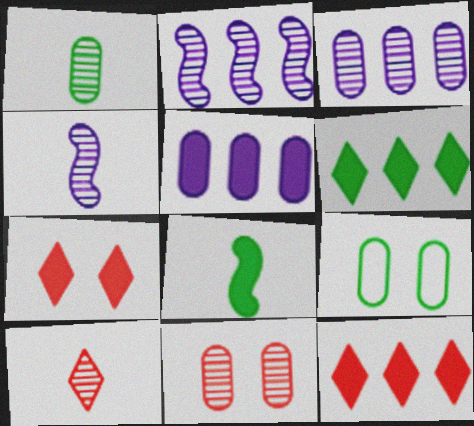[[1, 3, 11], 
[1, 4, 10], 
[4, 9, 12], 
[5, 7, 8]]